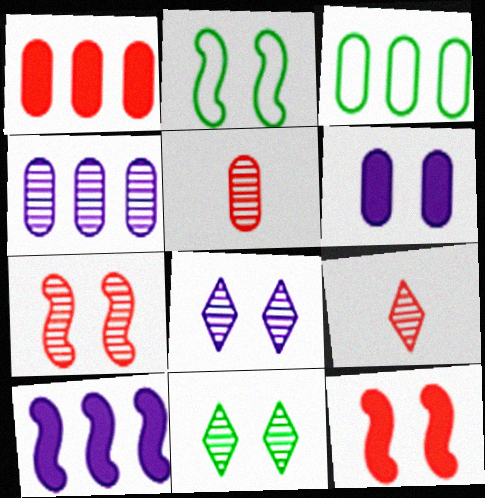[[1, 3, 4], 
[3, 5, 6]]